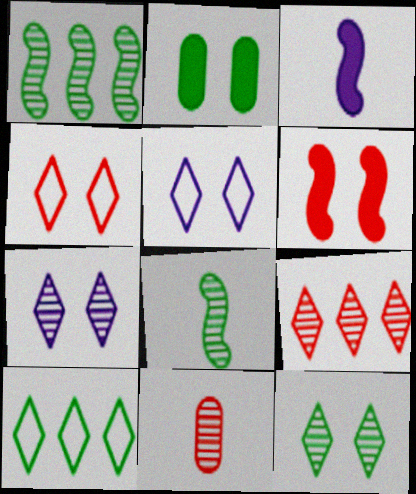[[1, 7, 11], 
[2, 8, 10]]